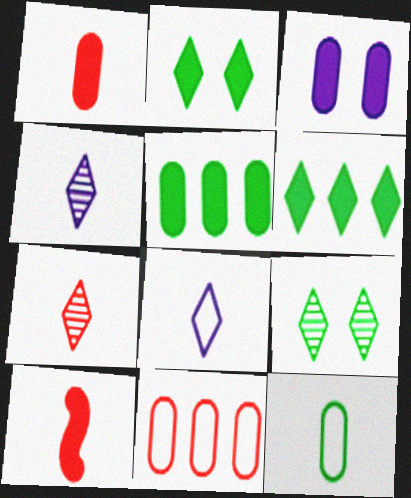[[1, 3, 5], 
[3, 6, 10], 
[4, 10, 12]]